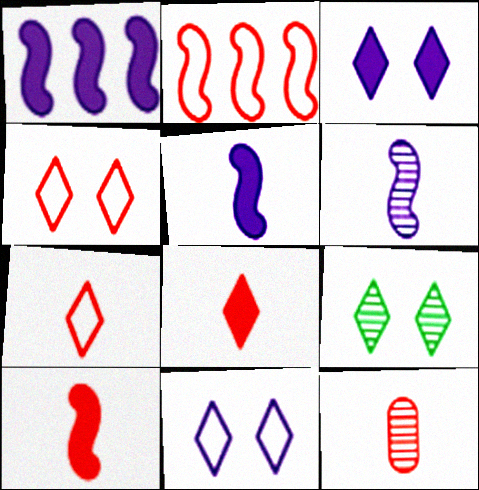[[3, 4, 9], 
[7, 10, 12]]